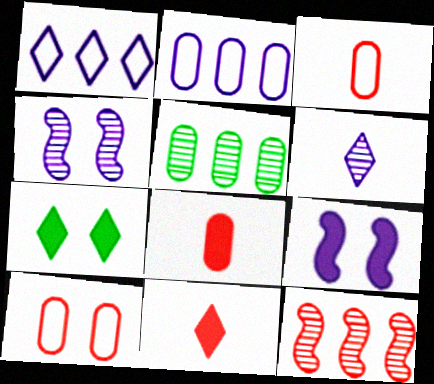[[2, 6, 9], 
[4, 7, 10], 
[10, 11, 12]]